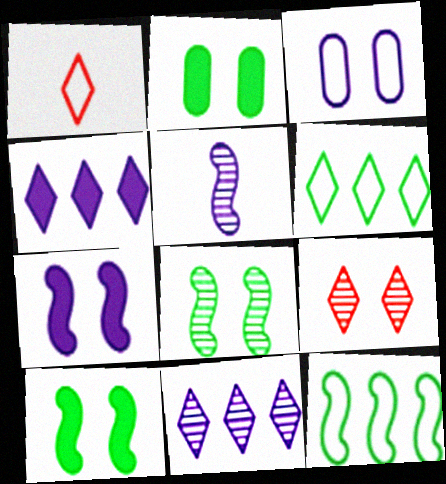[[1, 3, 12], 
[3, 4, 5], 
[3, 9, 10]]